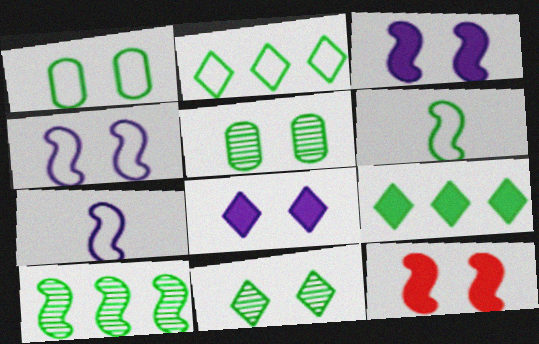[[1, 2, 6], 
[5, 6, 9], 
[7, 10, 12]]